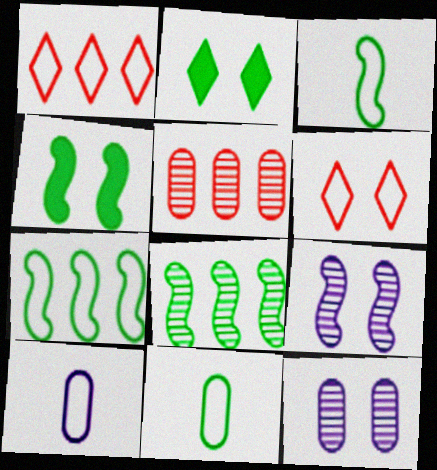[[2, 8, 11], 
[3, 4, 8], 
[4, 6, 12], 
[6, 7, 10]]